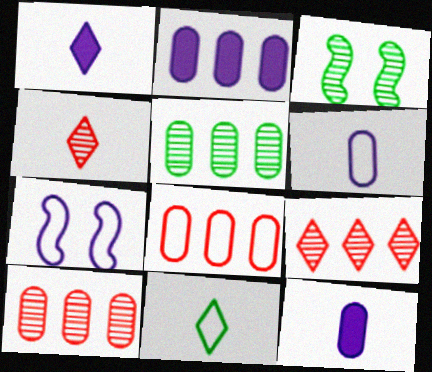[[1, 3, 8], 
[1, 4, 11], 
[2, 5, 8], 
[7, 8, 11]]